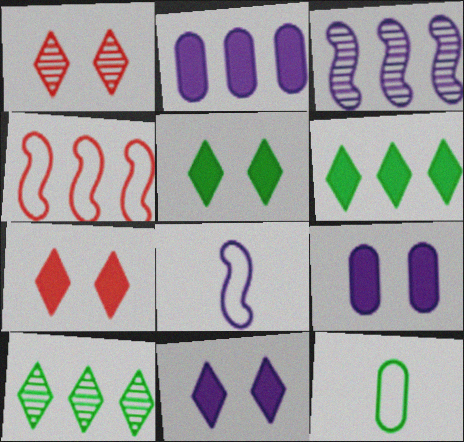[[2, 4, 10], 
[3, 7, 12], 
[5, 7, 11]]